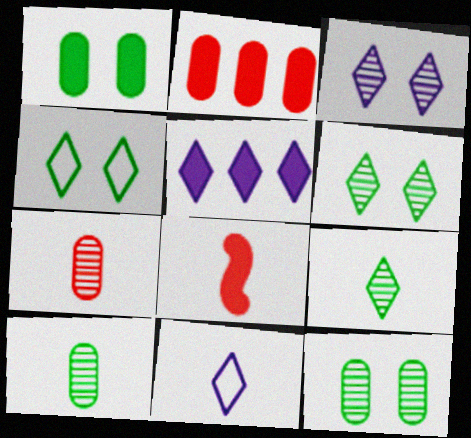[[1, 5, 8], 
[3, 5, 11], 
[8, 10, 11]]